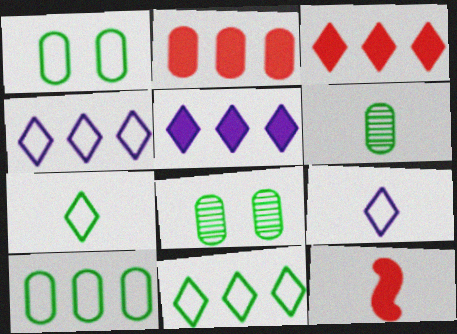[[4, 8, 12], 
[6, 9, 12]]